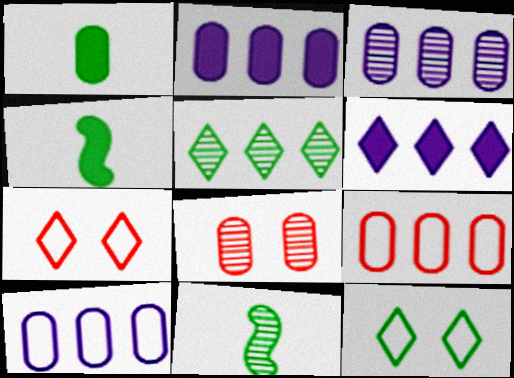[[1, 8, 10], 
[2, 3, 10], 
[2, 7, 11], 
[3, 4, 7]]